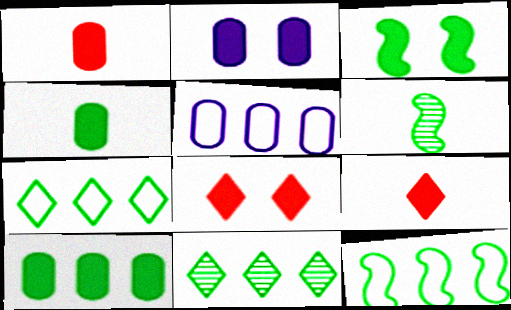[[1, 2, 10], 
[2, 3, 8], 
[3, 6, 12], 
[5, 6, 8], 
[10, 11, 12]]